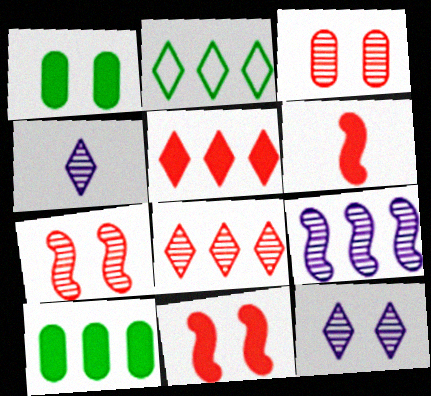[]